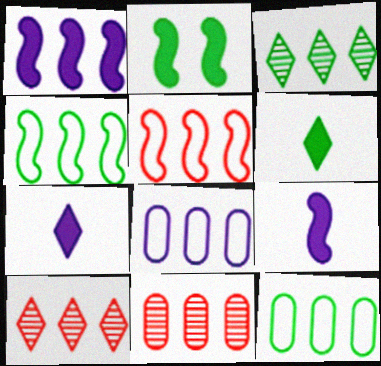[[1, 10, 12]]